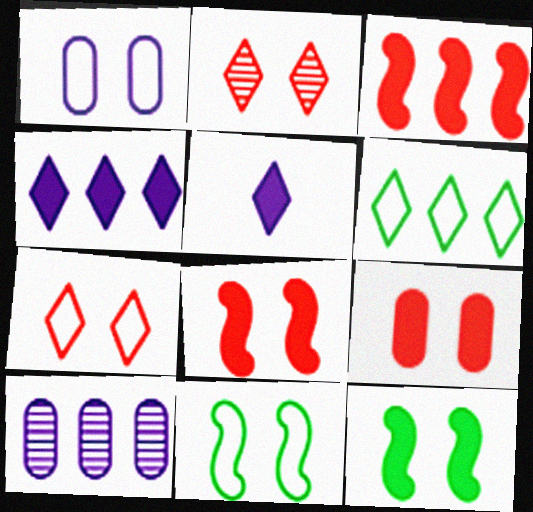[[1, 2, 12], 
[1, 7, 11], 
[2, 5, 6], 
[3, 6, 10]]